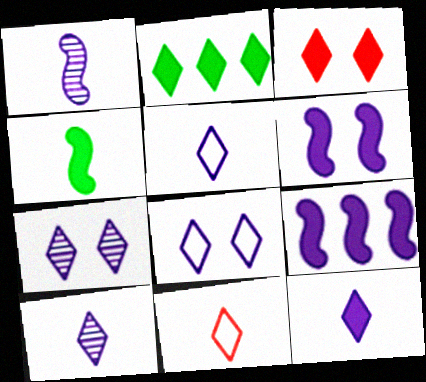[[2, 3, 12], 
[2, 7, 11], 
[5, 10, 12]]